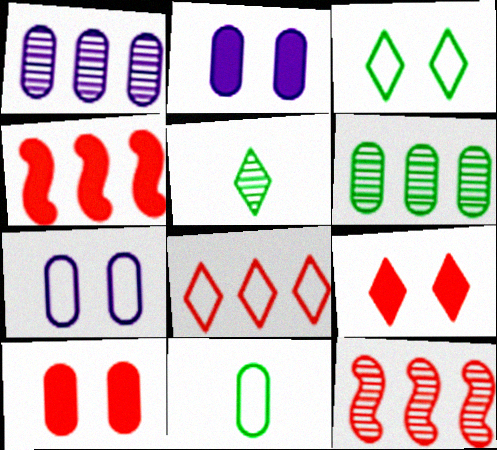[[1, 10, 11], 
[4, 5, 7]]